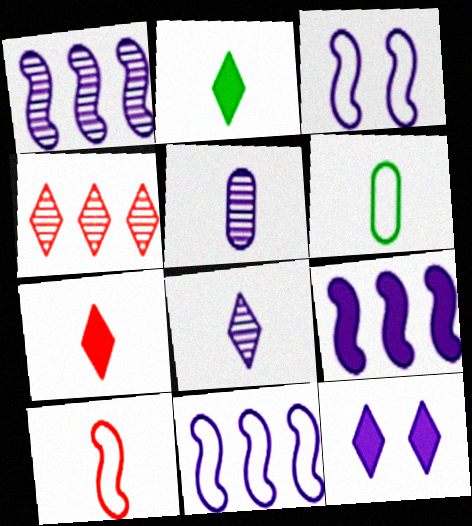[[1, 9, 11], 
[2, 5, 10], 
[5, 11, 12]]